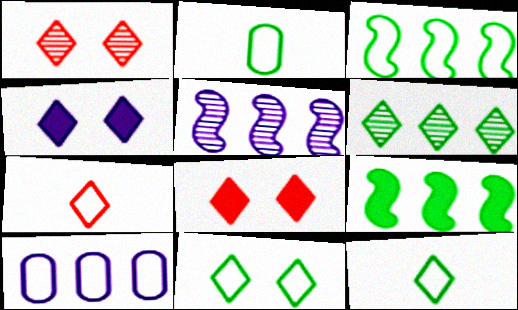[[1, 4, 11], 
[2, 3, 11], 
[2, 5, 8], 
[4, 6, 7]]